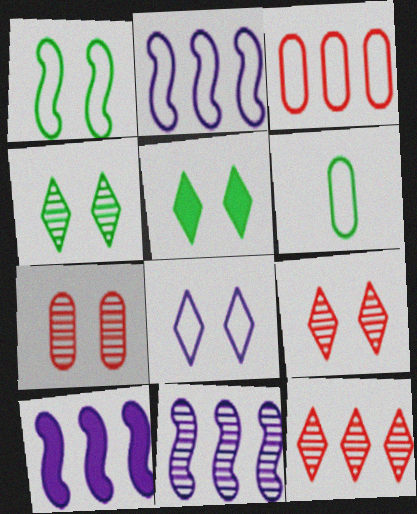[[2, 10, 11], 
[5, 8, 9], 
[6, 9, 10]]